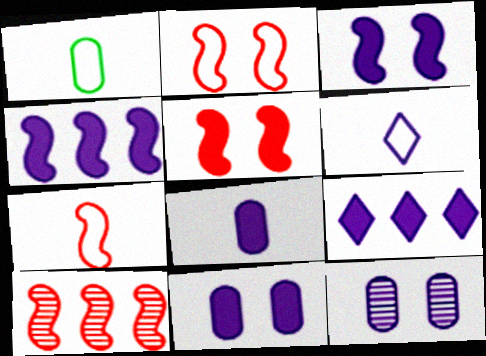[[1, 6, 7], 
[3, 8, 9], 
[4, 6, 12], 
[5, 7, 10]]